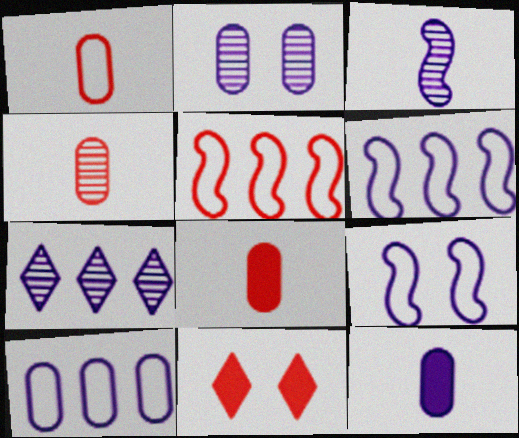[[1, 4, 8], 
[2, 3, 7], 
[2, 10, 12], 
[4, 5, 11], 
[7, 9, 12]]